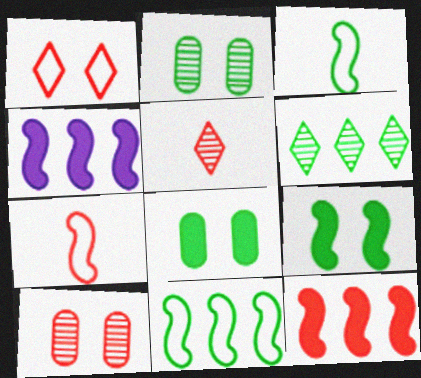[[3, 6, 8]]